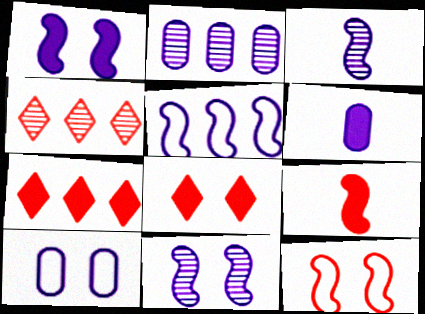[[1, 3, 5], 
[2, 6, 10]]